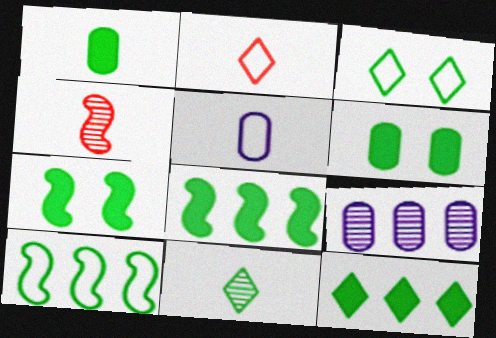[[1, 7, 12], 
[2, 7, 9], 
[3, 11, 12], 
[6, 10, 11]]